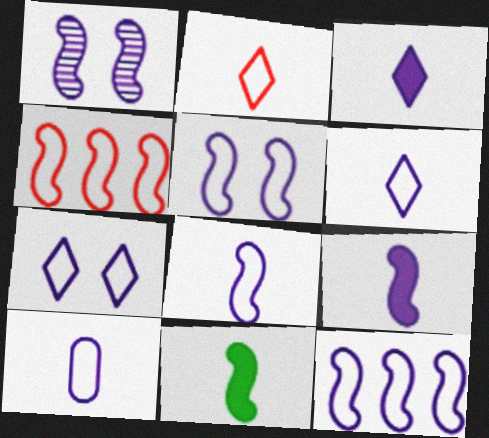[[1, 4, 11], 
[1, 9, 12], 
[5, 8, 12], 
[6, 8, 10], 
[7, 10, 12]]